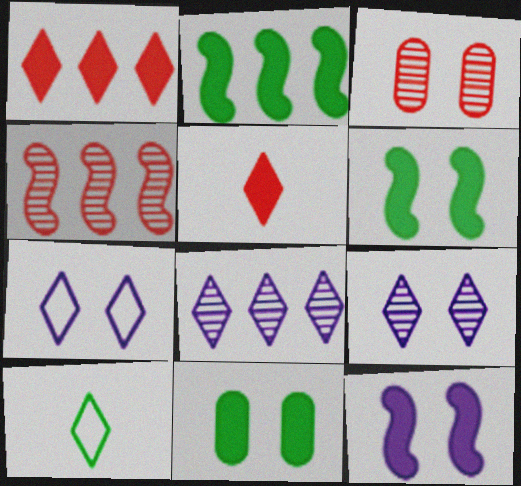[[1, 9, 10], 
[3, 6, 7]]